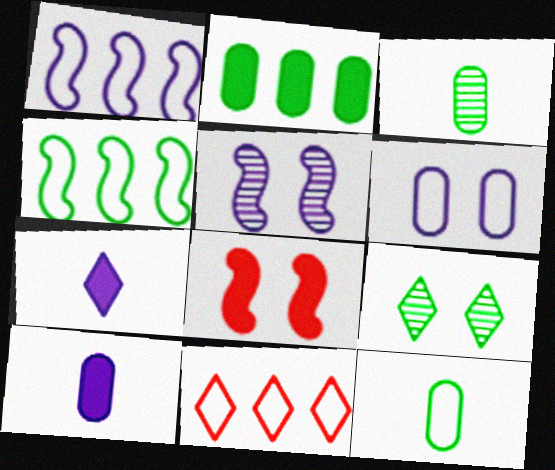[[2, 7, 8], 
[6, 8, 9], 
[7, 9, 11]]